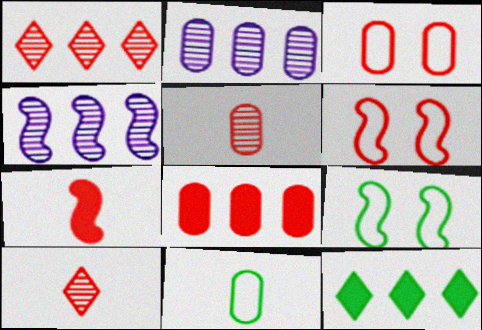[[1, 3, 7], 
[3, 5, 8], 
[4, 7, 9], 
[6, 8, 10]]